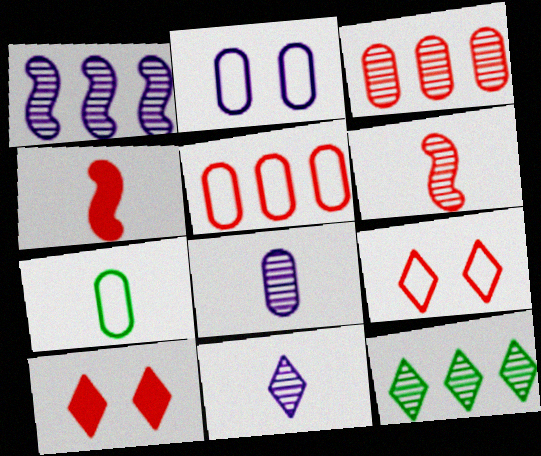[[1, 3, 12], 
[1, 7, 10], 
[2, 4, 12], 
[2, 5, 7], 
[3, 4, 9], 
[4, 7, 11], 
[5, 6, 10]]